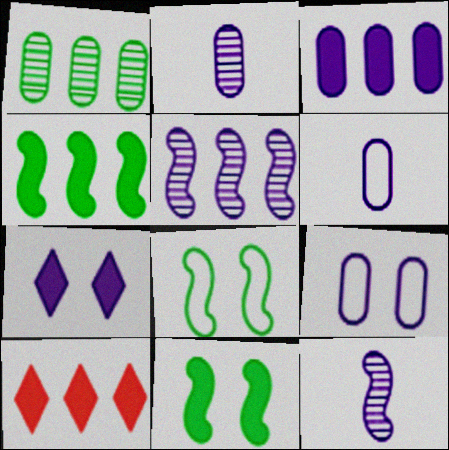[[2, 3, 9], 
[2, 8, 10], 
[3, 4, 10], 
[5, 6, 7]]